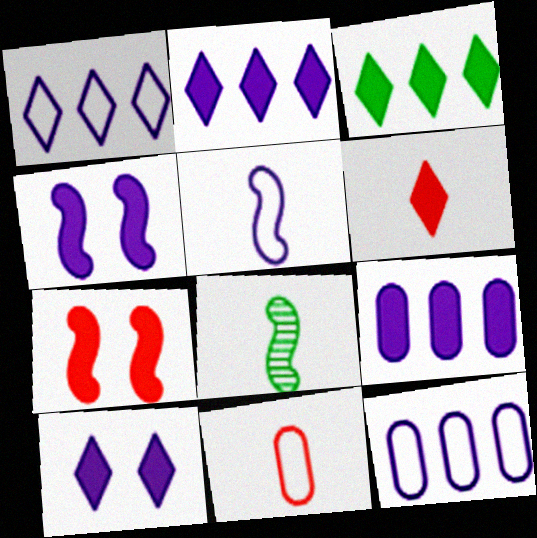[[3, 6, 10]]